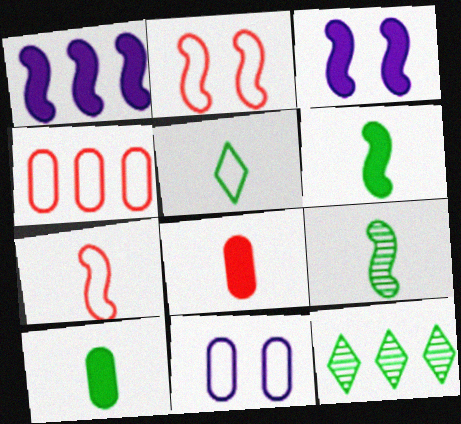[[1, 2, 9], 
[1, 4, 12], 
[5, 9, 10]]